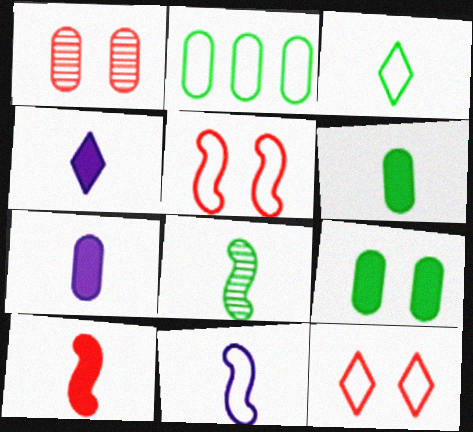[[1, 2, 7], 
[2, 11, 12], 
[3, 6, 8], 
[4, 6, 10], 
[8, 10, 11]]